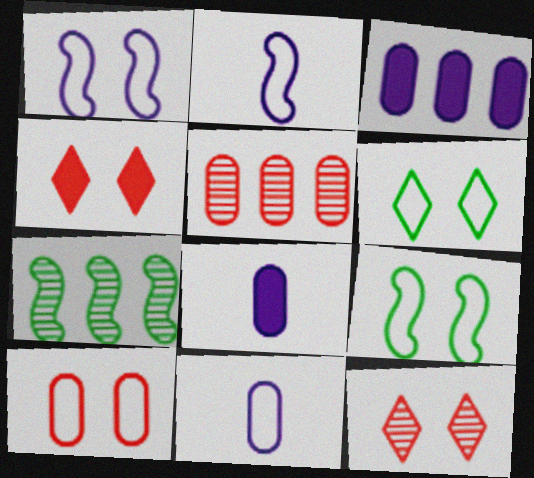[[1, 6, 10], 
[4, 7, 11]]